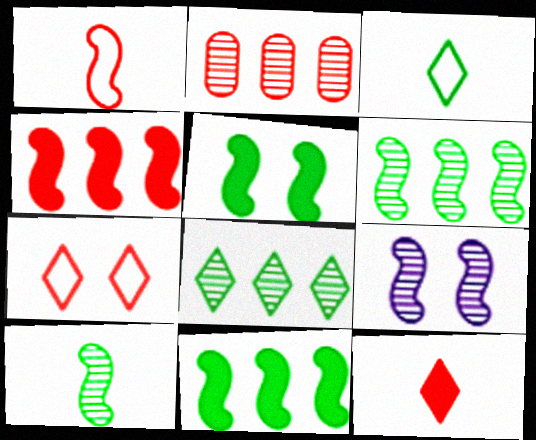[[1, 9, 11]]